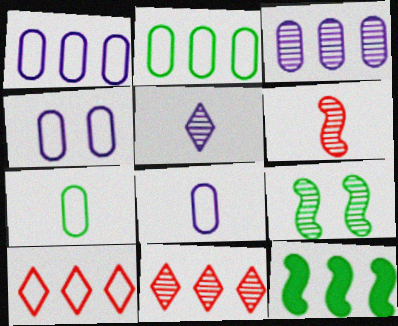[[1, 4, 8], 
[1, 11, 12], 
[3, 10, 12]]